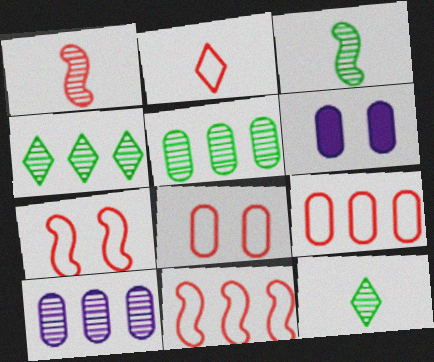[[2, 7, 9], 
[2, 8, 11], 
[6, 11, 12]]